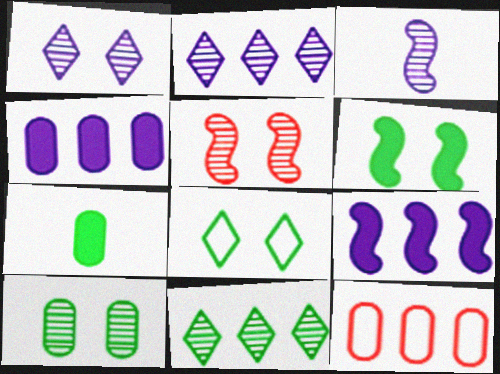[[1, 5, 10], 
[6, 8, 10], 
[9, 11, 12]]